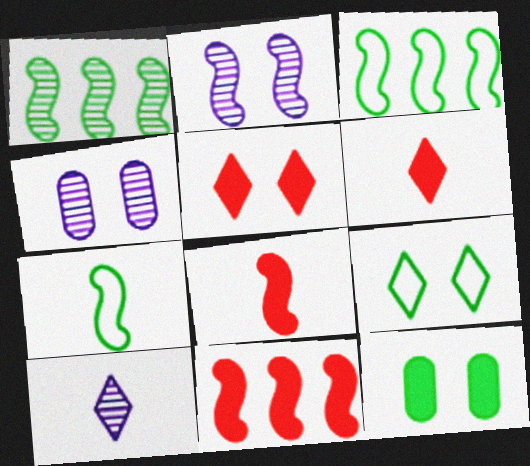[[2, 3, 8], 
[2, 7, 11], 
[3, 4, 6]]